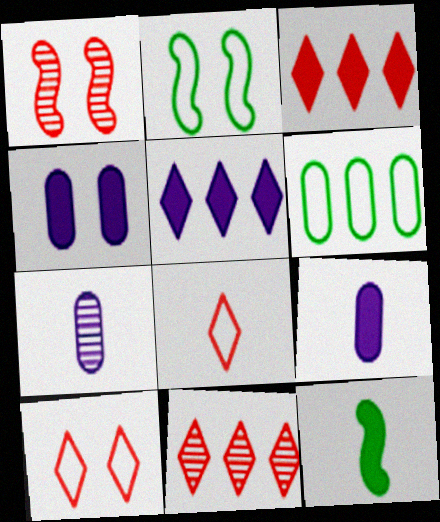[[2, 3, 7], 
[2, 9, 11], 
[3, 4, 12], 
[7, 8, 12]]